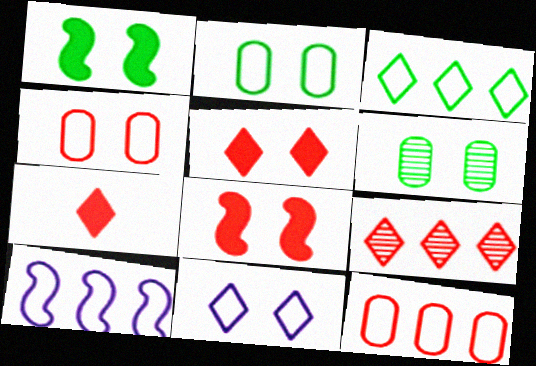[[3, 10, 12], 
[6, 7, 10], 
[6, 8, 11]]